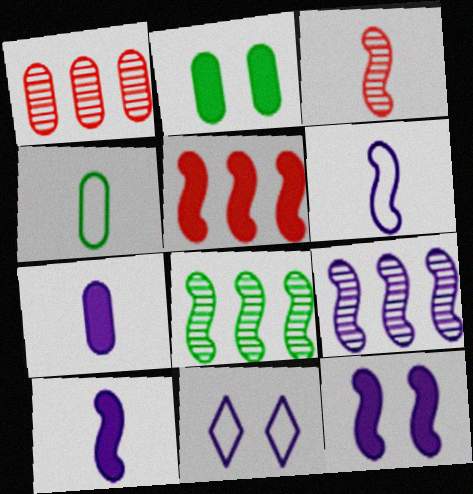[[6, 9, 12], 
[7, 9, 11]]